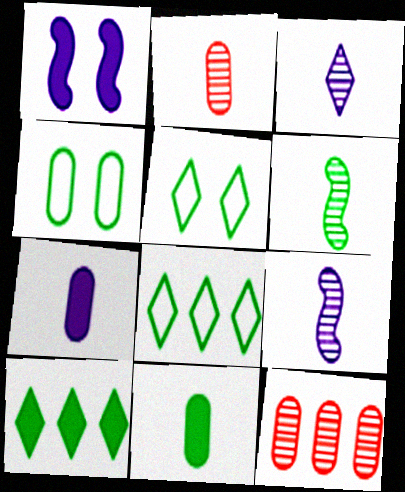[[1, 2, 8], 
[2, 3, 6], 
[4, 6, 10], 
[4, 7, 12]]